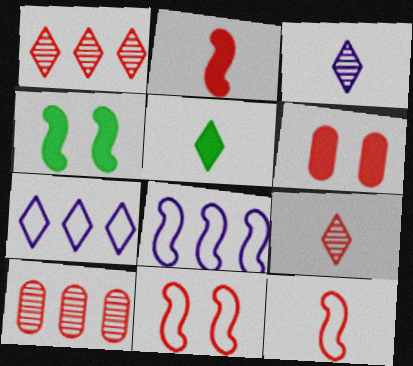[[1, 6, 12]]